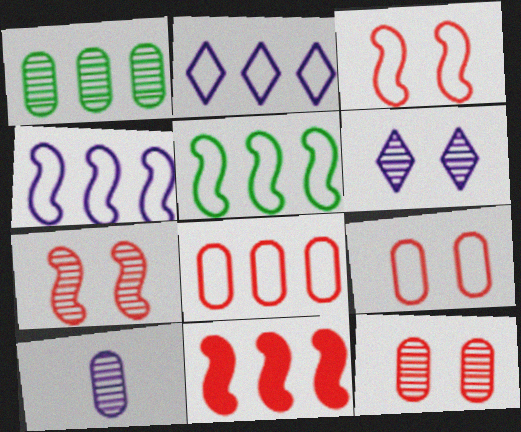[[1, 2, 11], 
[1, 10, 12], 
[2, 5, 8]]